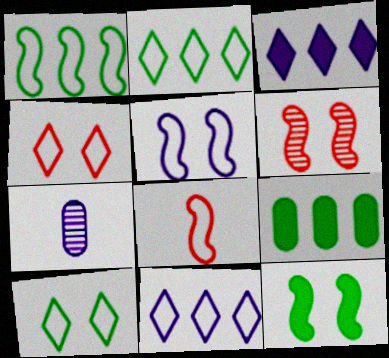[[1, 5, 8], 
[3, 5, 7], 
[5, 6, 12]]